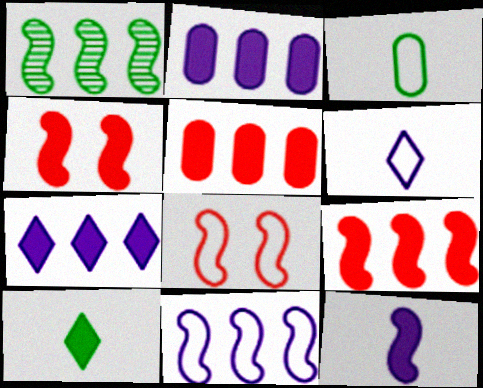[[1, 8, 12], 
[1, 9, 11], 
[2, 4, 10]]